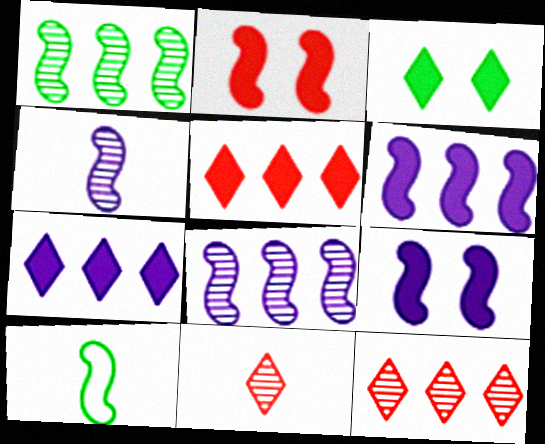[[2, 8, 10]]